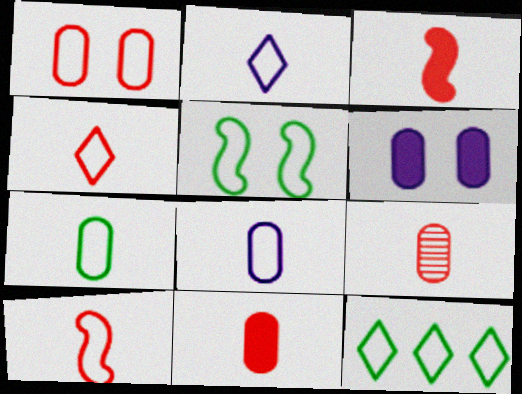[[2, 7, 10], 
[3, 4, 9], 
[5, 7, 12]]